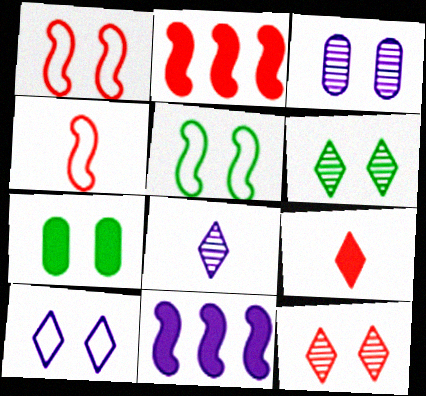[[5, 6, 7], 
[7, 9, 11]]